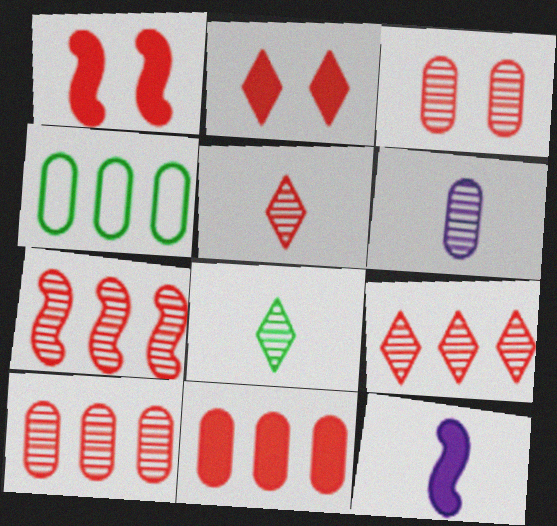[[3, 5, 7], 
[7, 9, 10]]